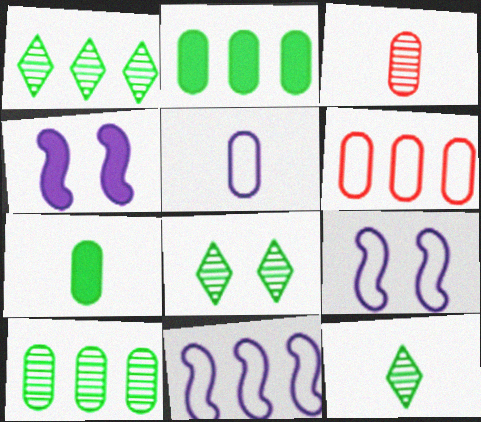[[1, 8, 12], 
[3, 5, 7], 
[4, 6, 12]]